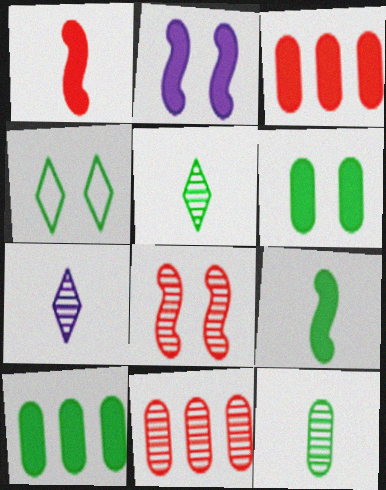[]